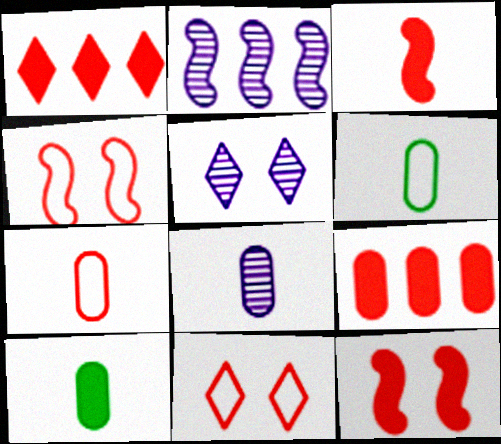[[2, 5, 8], 
[2, 10, 11], 
[7, 8, 10]]